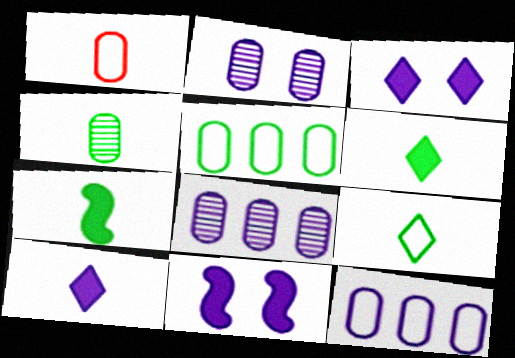[[4, 7, 9]]